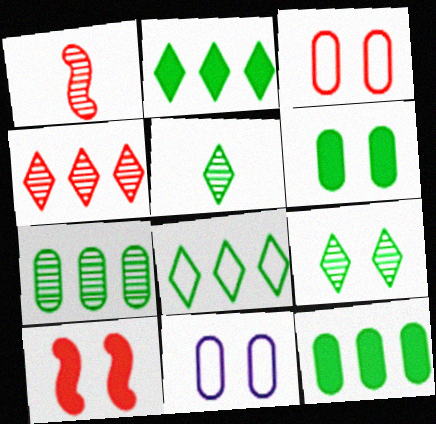[[1, 2, 11], 
[9, 10, 11]]